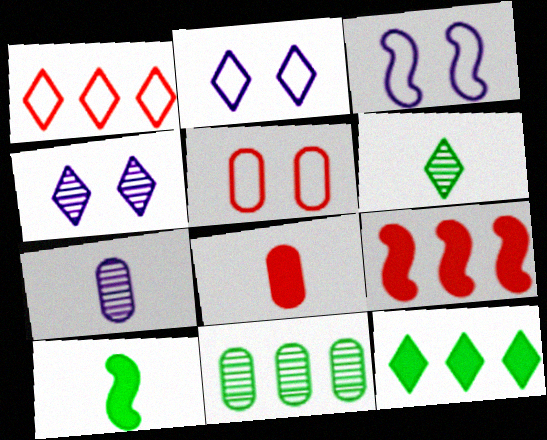[]